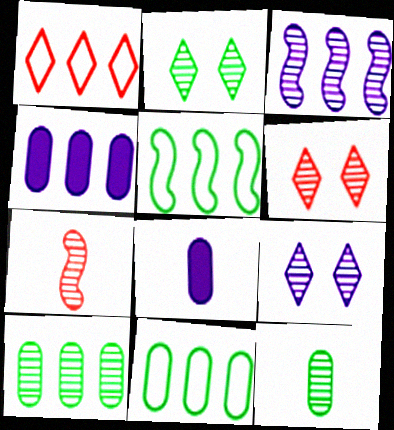[[2, 6, 9], 
[3, 6, 12], 
[5, 6, 8], 
[7, 9, 10]]